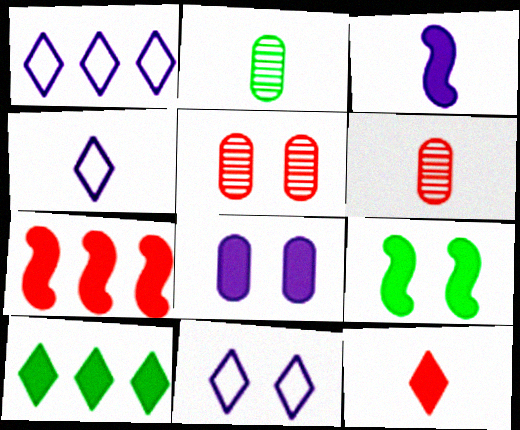[[1, 4, 11], 
[1, 6, 9], 
[2, 7, 11], 
[3, 7, 9], 
[5, 9, 11]]